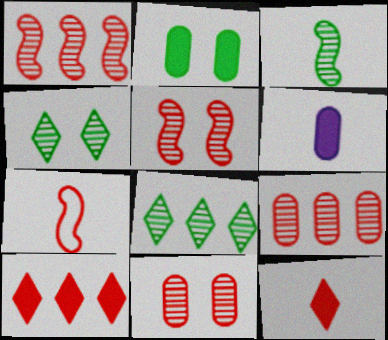[[7, 10, 11]]